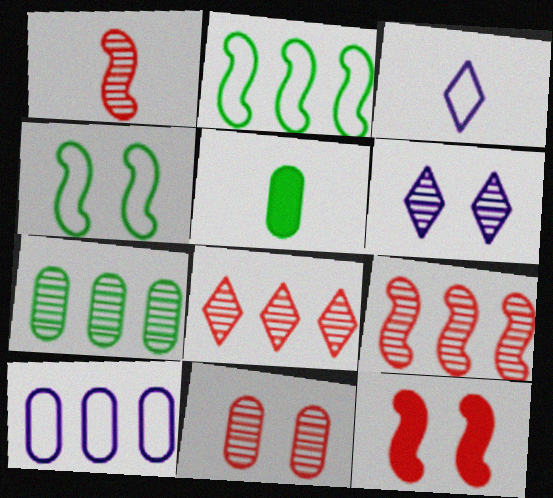[[1, 3, 5], 
[1, 6, 7], 
[1, 8, 11], 
[3, 7, 12], 
[5, 10, 11]]